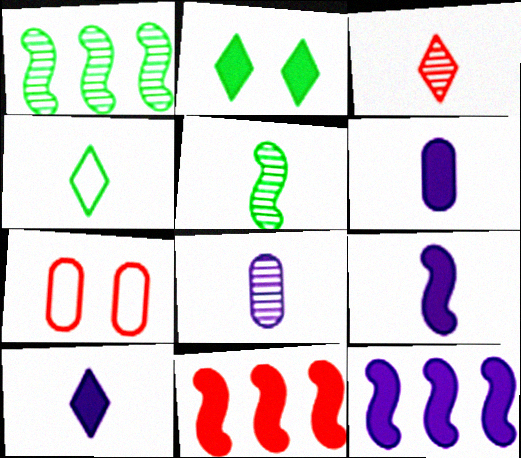[[1, 7, 10], 
[2, 6, 11], 
[3, 4, 10], 
[3, 5, 8], 
[3, 7, 11], 
[6, 9, 10]]